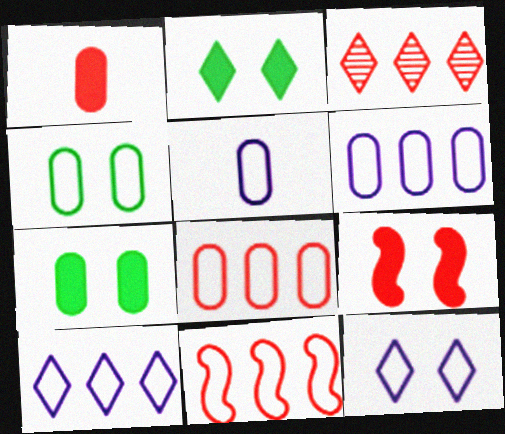[[4, 5, 8]]